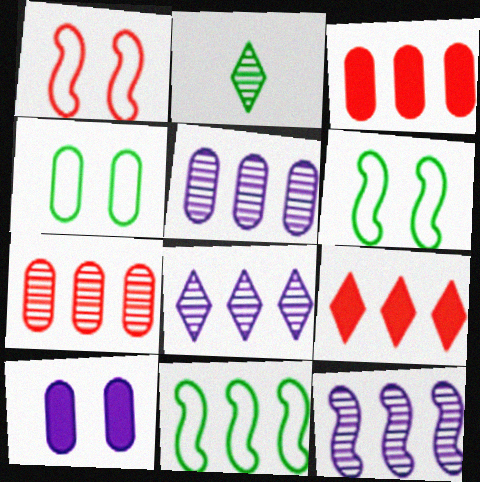[[3, 8, 11], 
[5, 8, 12], 
[5, 9, 11]]